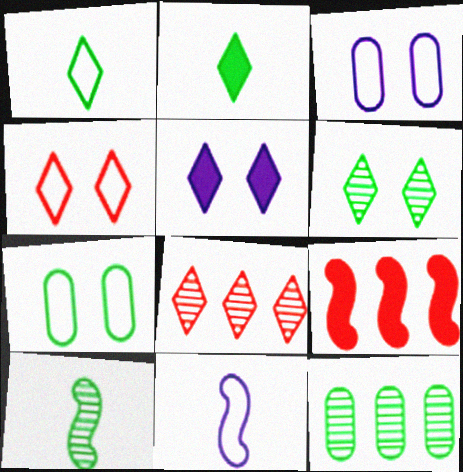[[1, 5, 8], 
[4, 5, 6], 
[6, 10, 12]]